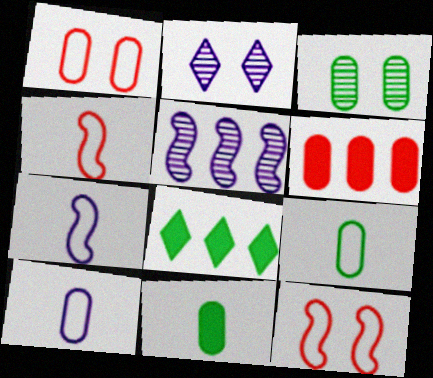[[3, 6, 10]]